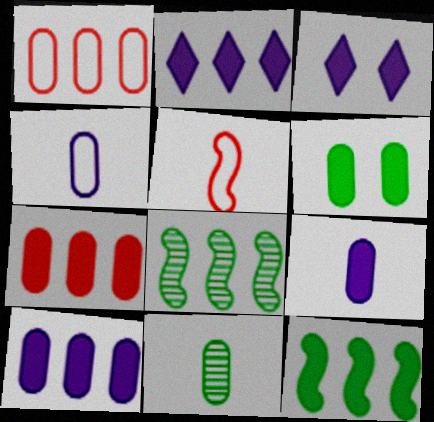[[1, 2, 8], 
[2, 7, 12], 
[6, 7, 9]]